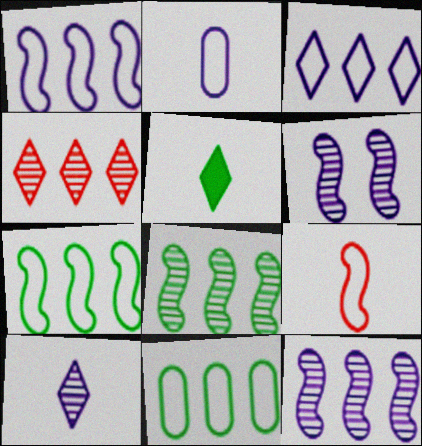[]